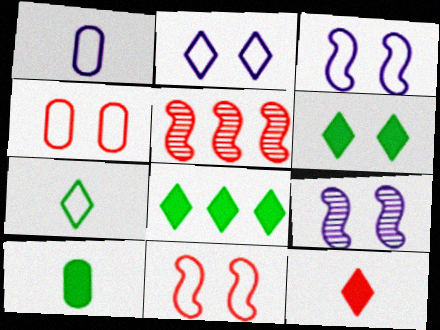[[1, 5, 6], 
[2, 5, 10], 
[4, 5, 12], 
[4, 6, 9]]